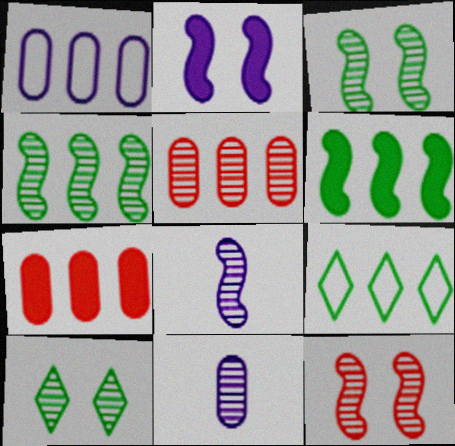[[4, 8, 12], 
[5, 8, 10]]